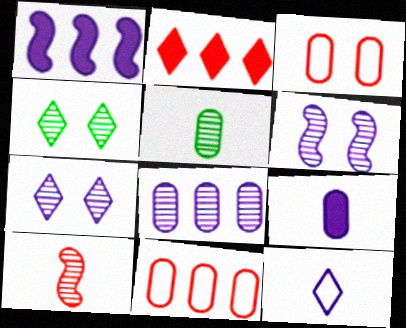[[2, 3, 10], 
[2, 4, 12], 
[4, 8, 10]]